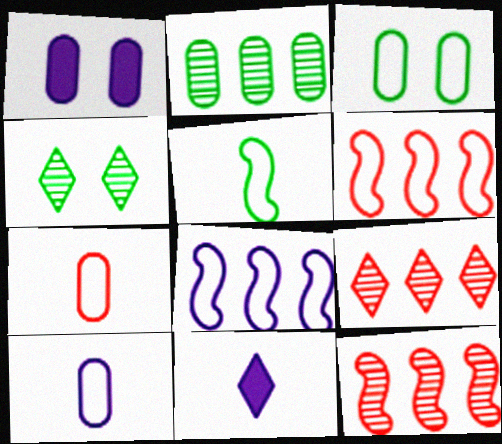[[1, 2, 7], 
[1, 5, 9], 
[3, 11, 12]]